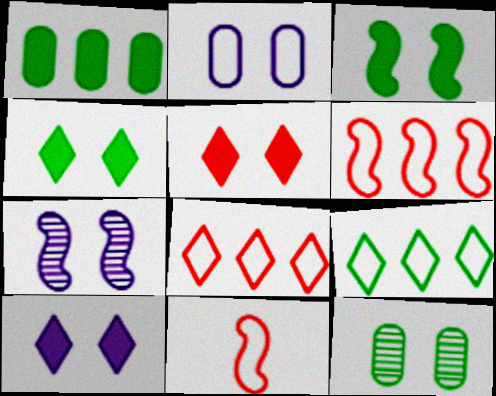[[2, 7, 10], 
[2, 9, 11], 
[4, 5, 10]]